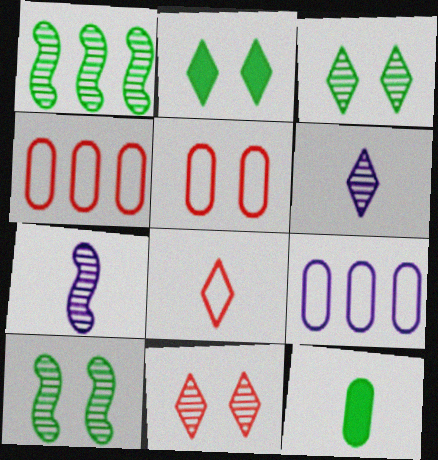[[2, 4, 7], 
[7, 8, 12]]